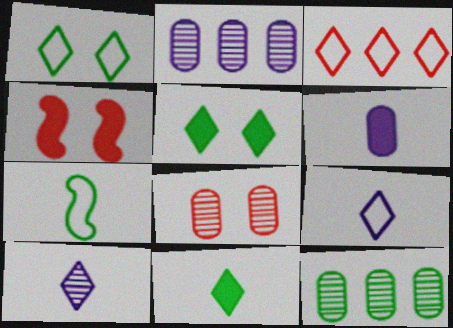[[1, 3, 9], 
[3, 5, 10], 
[4, 9, 12], 
[5, 7, 12]]